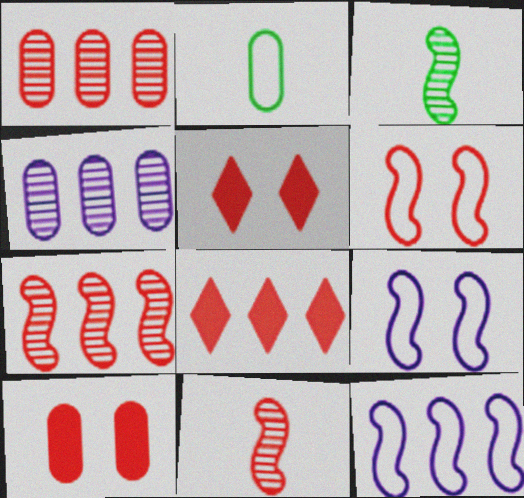[[2, 4, 10]]